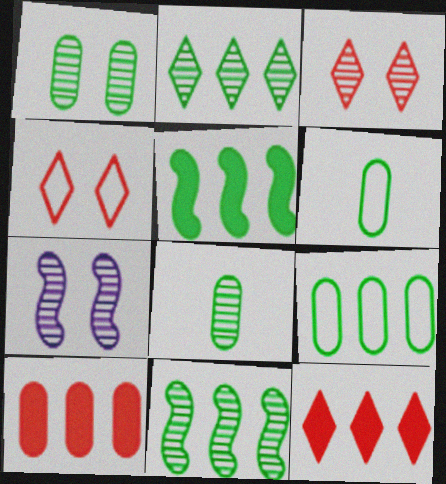[[1, 3, 7], 
[2, 5, 9], 
[6, 7, 12]]